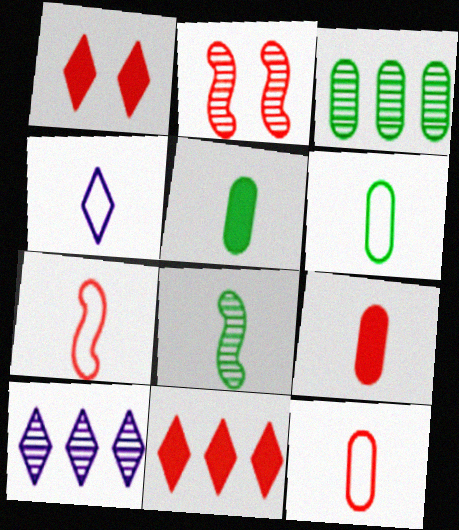[[2, 11, 12], 
[4, 6, 7], 
[4, 8, 9]]